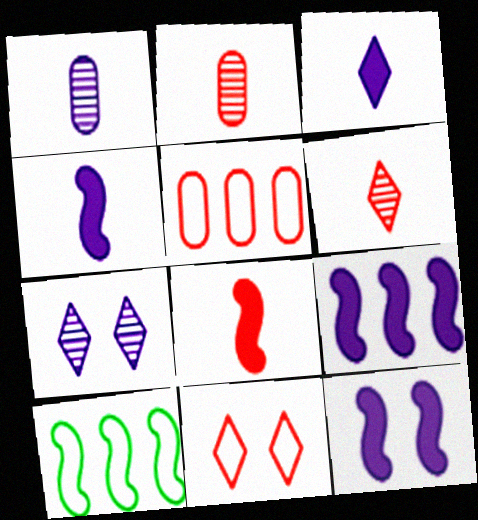[[4, 9, 12]]